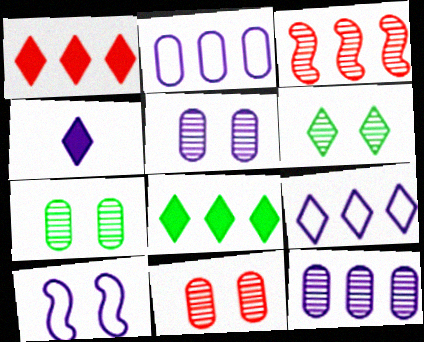[[2, 3, 8], 
[4, 10, 12], 
[5, 7, 11]]